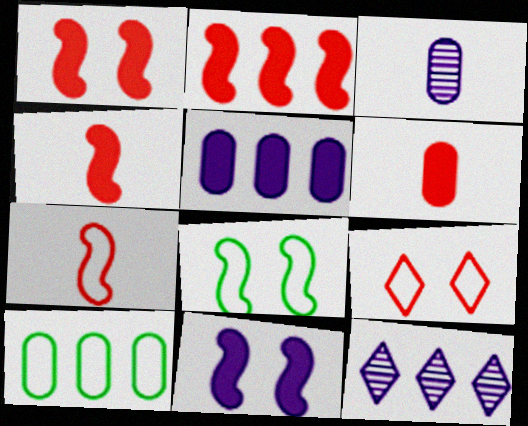[[1, 2, 4], 
[2, 10, 12], 
[6, 8, 12]]